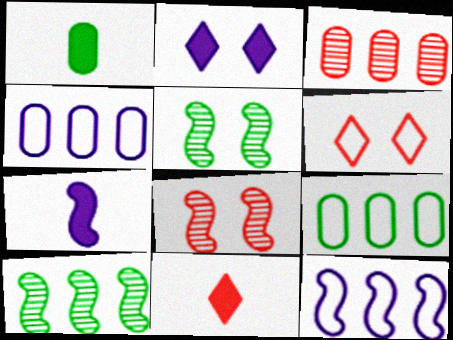[[1, 7, 11], 
[4, 5, 11]]